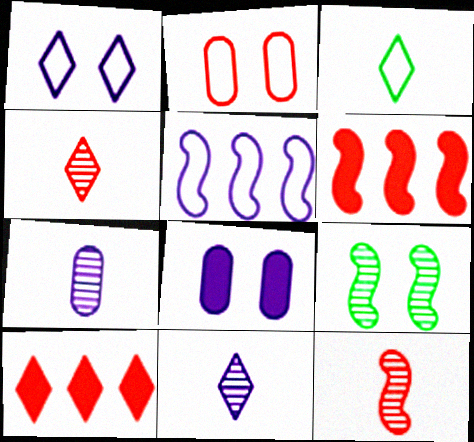[[2, 3, 5], 
[2, 4, 6], 
[2, 10, 12], 
[5, 8, 11]]